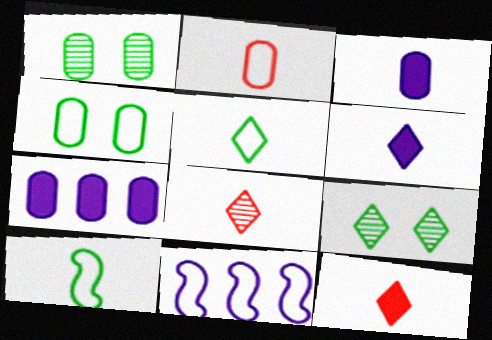[[1, 2, 7], 
[1, 11, 12], 
[3, 8, 10], 
[5, 6, 8]]